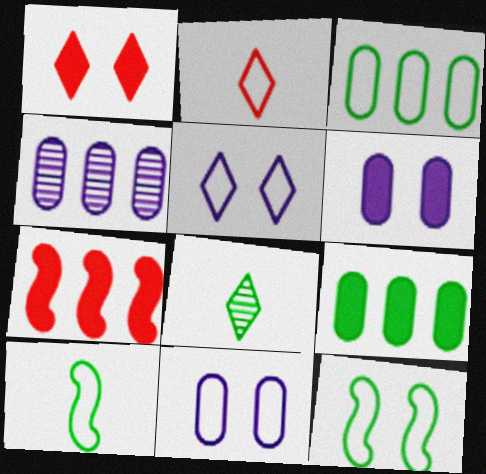[[1, 4, 10], 
[7, 8, 11], 
[8, 9, 12]]